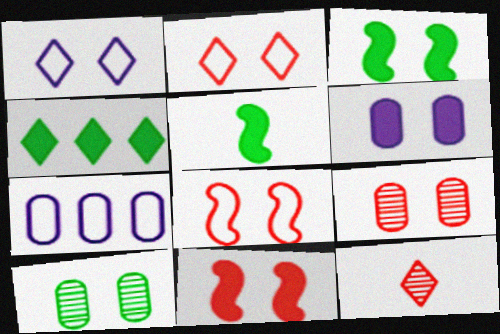[[1, 3, 9], 
[1, 4, 12], 
[1, 10, 11], 
[2, 9, 11], 
[3, 7, 12]]